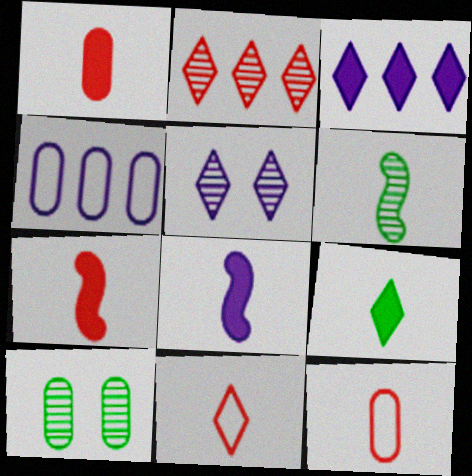[[1, 4, 10], 
[1, 8, 9], 
[4, 5, 8]]